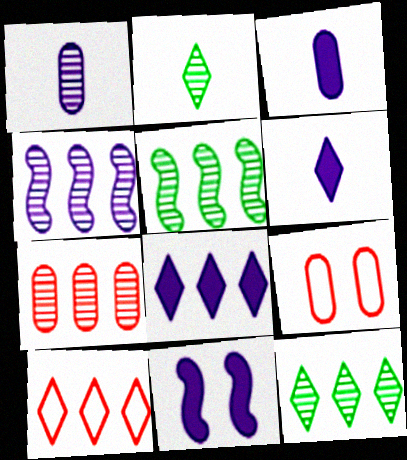[[3, 8, 11], 
[4, 7, 12], 
[5, 6, 9], 
[8, 10, 12]]